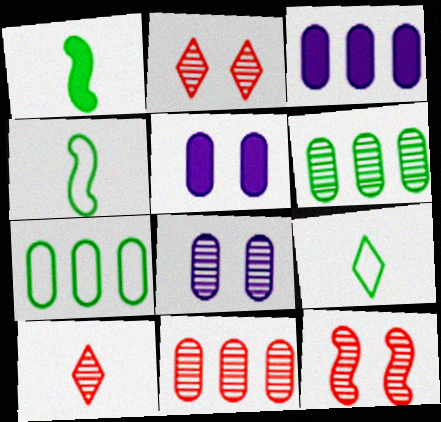[[2, 3, 4], 
[3, 7, 11], 
[3, 9, 12], 
[10, 11, 12]]